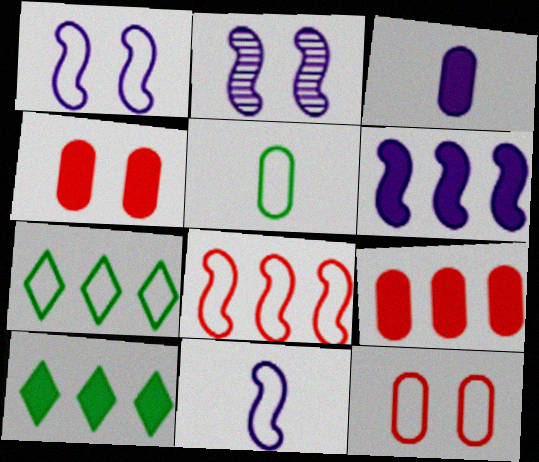[[2, 6, 11], 
[6, 9, 10], 
[7, 11, 12]]